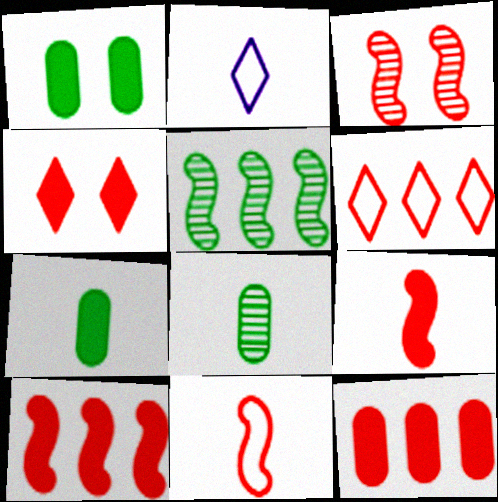[[2, 8, 9], 
[3, 10, 11], 
[4, 9, 12]]